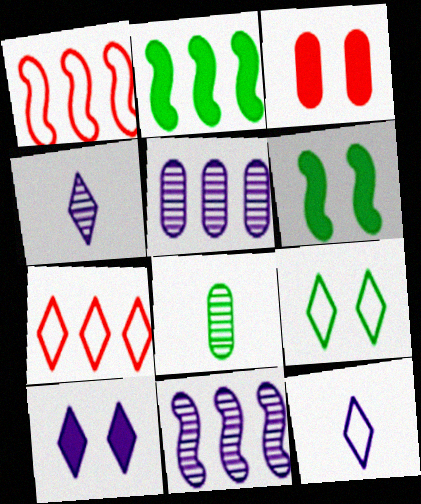[[1, 2, 11], 
[1, 8, 10], 
[2, 5, 7], 
[2, 8, 9], 
[3, 6, 10], 
[7, 9, 12]]